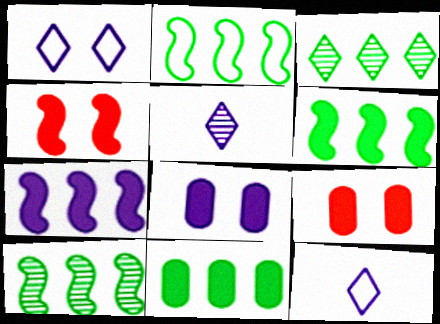[[2, 3, 11], 
[2, 5, 9], 
[2, 6, 10], 
[9, 10, 12]]